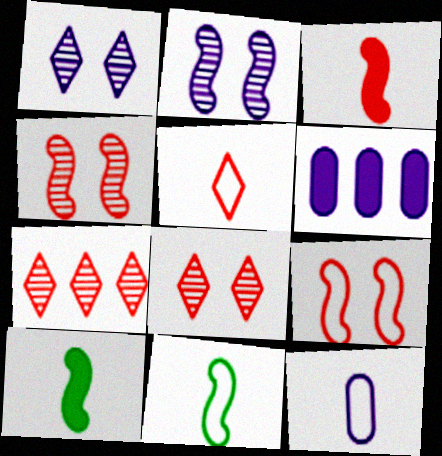[[5, 11, 12], 
[6, 8, 11]]